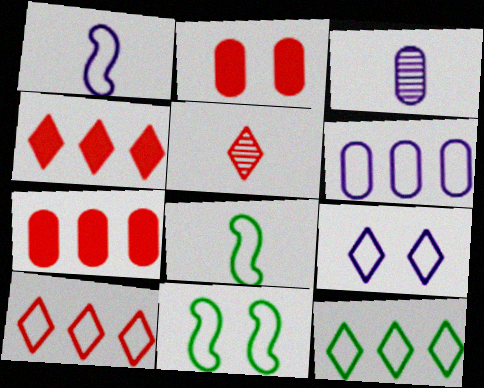[[1, 6, 9], 
[3, 4, 11]]